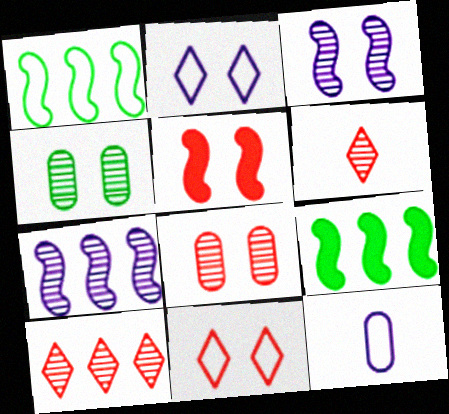[[1, 11, 12], 
[2, 4, 5], 
[4, 6, 7], 
[5, 8, 11]]